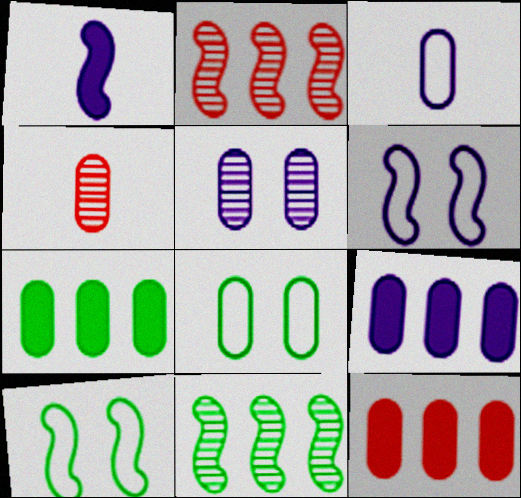[[1, 2, 10], 
[3, 5, 9], 
[4, 8, 9], 
[7, 9, 12]]